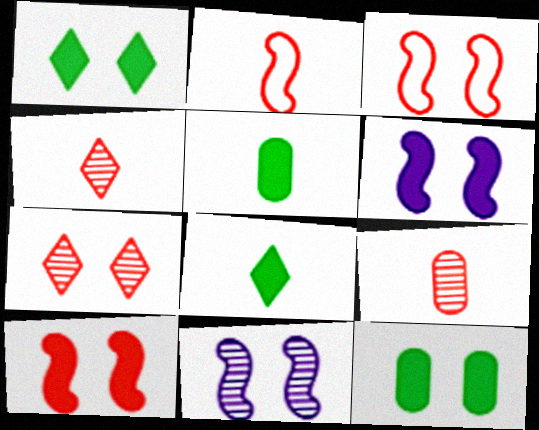[]